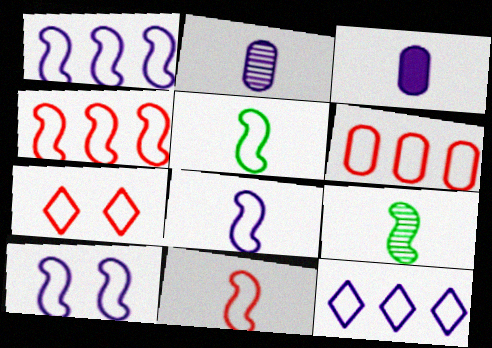[[1, 8, 10], 
[4, 5, 10], 
[5, 8, 11], 
[6, 7, 11]]